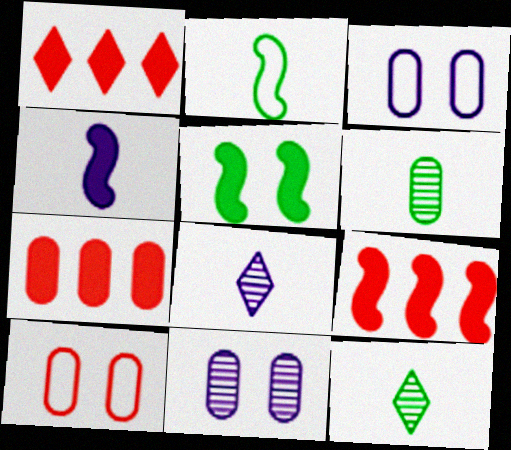[[1, 2, 11], 
[1, 7, 9], 
[3, 6, 7], 
[3, 9, 12], 
[4, 5, 9]]